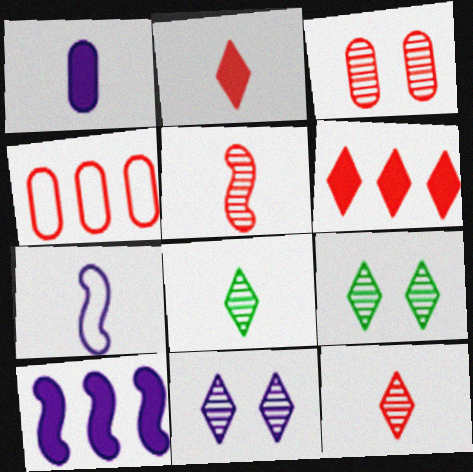[]